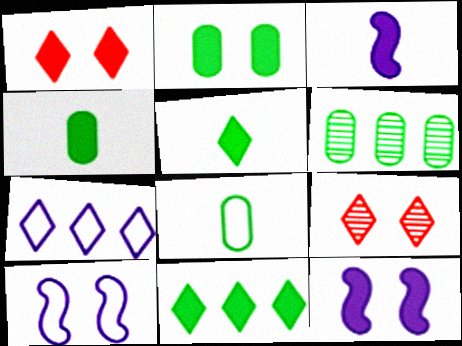[[1, 2, 12], 
[2, 6, 8], 
[2, 9, 10], 
[5, 7, 9]]